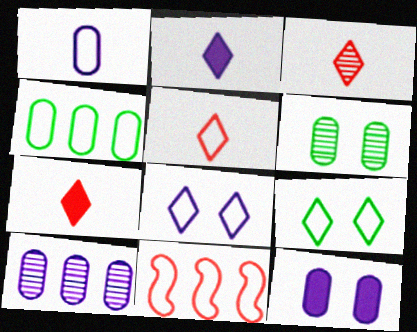[[1, 9, 11], 
[1, 10, 12], 
[2, 6, 11], 
[3, 5, 7]]